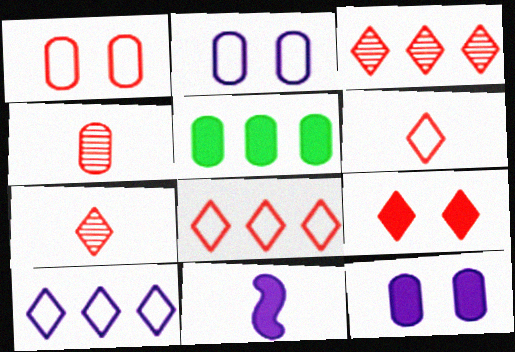[[2, 4, 5], 
[3, 6, 9], 
[5, 9, 11], 
[7, 8, 9]]